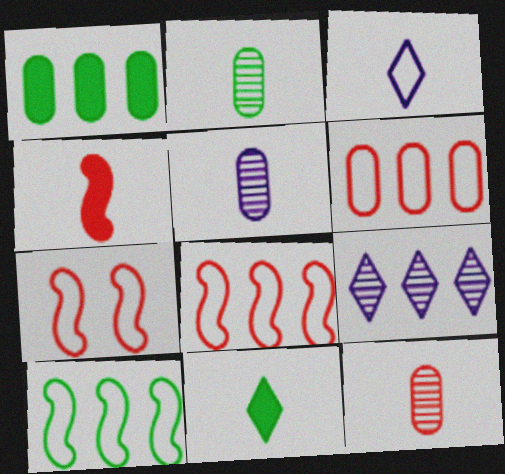[[1, 8, 9], 
[2, 3, 4], 
[2, 5, 12]]